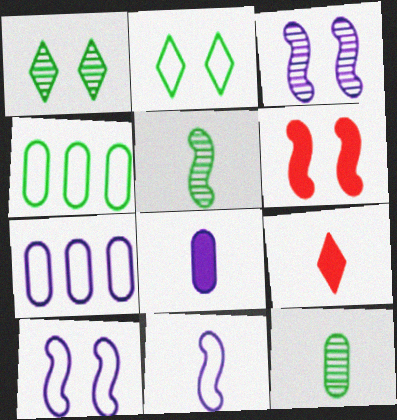[[3, 4, 9], 
[9, 11, 12]]